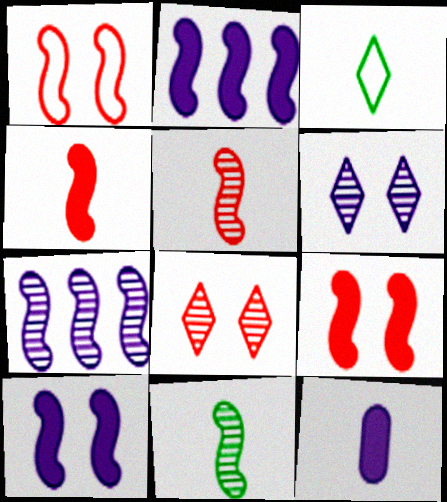[[1, 2, 11], 
[3, 5, 12]]